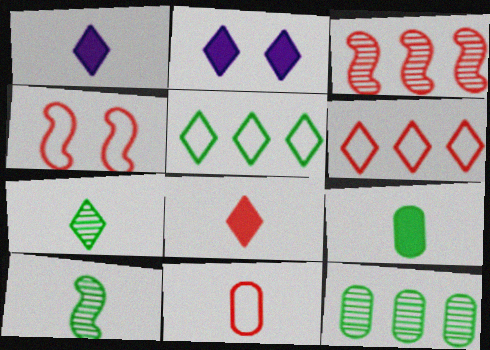[[1, 4, 12], 
[1, 10, 11], 
[2, 6, 7], 
[4, 6, 11]]